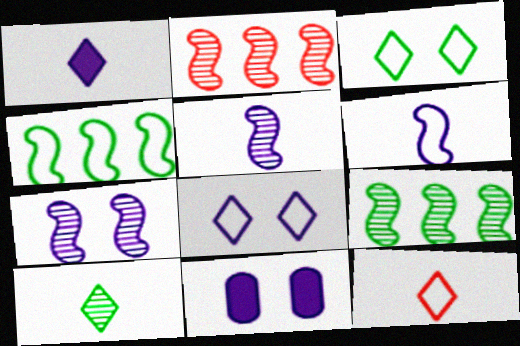[[1, 10, 12], 
[7, 8, 11], 
[9, 11, 12]]